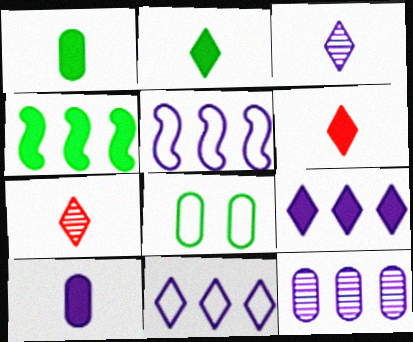[[5, 9, 12]]